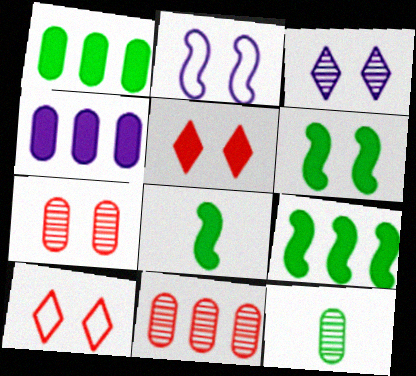[[4, 5, 8], 
[6, 8, 9]]